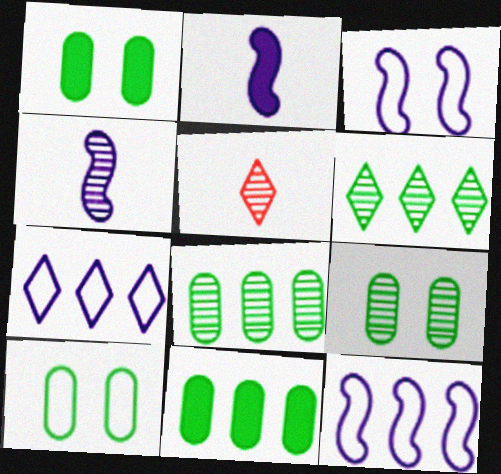[[1, 5, 12], 
[1, 9, 10], 
[3, 5, 11]]